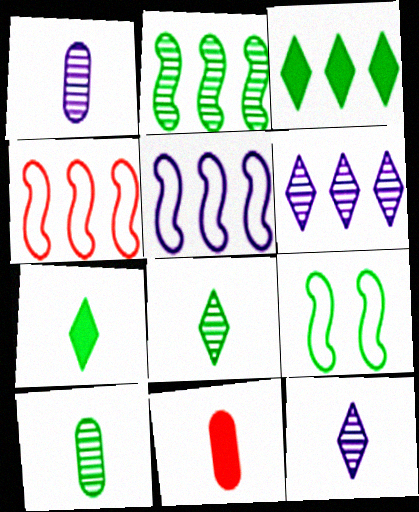[[3, 9, 10], 
[6, 9, 11]]